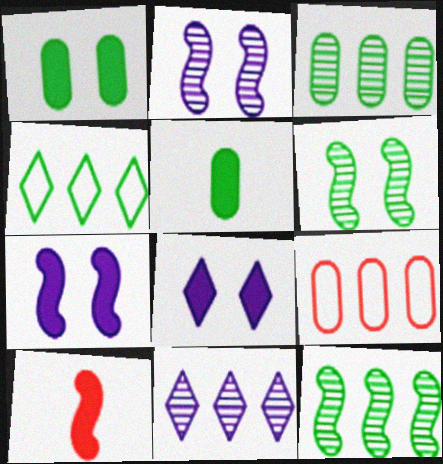[[4, 5, 6]]